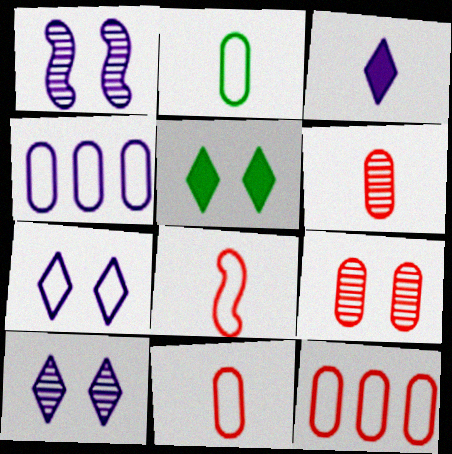[[1, 3, 4]]